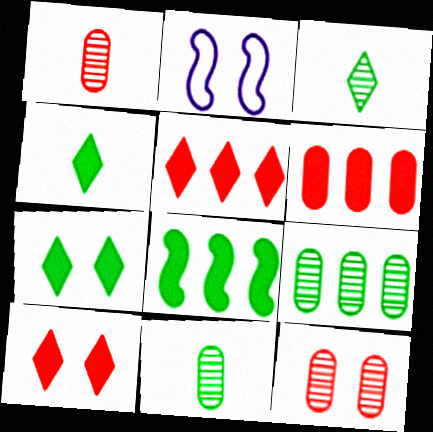[[2, 3, 6], 
[2, 5, 11], 
[2, 7, 12]]